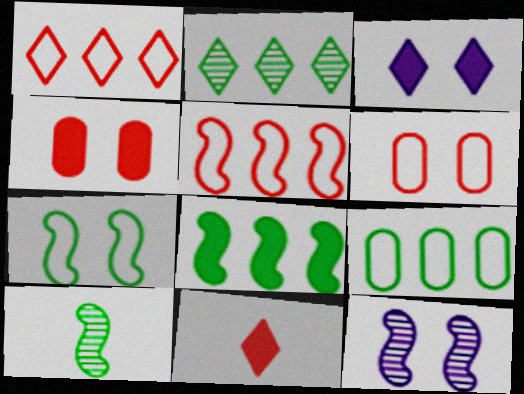[[2, 8, 9], 
[7, 8, 10], 
[9, 11, 12]]